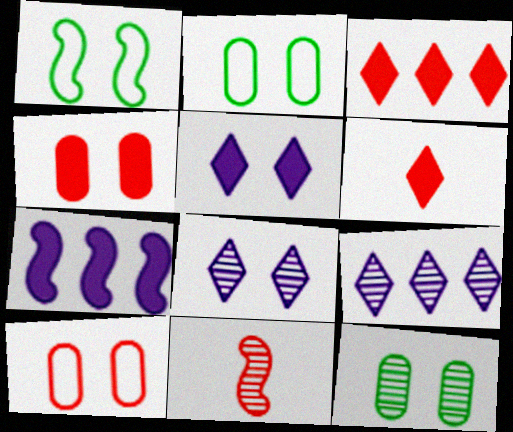[[1, 4, 8], 
[1, 7, 11], 
[3, 10, 11], 
[9, 11, 12]]